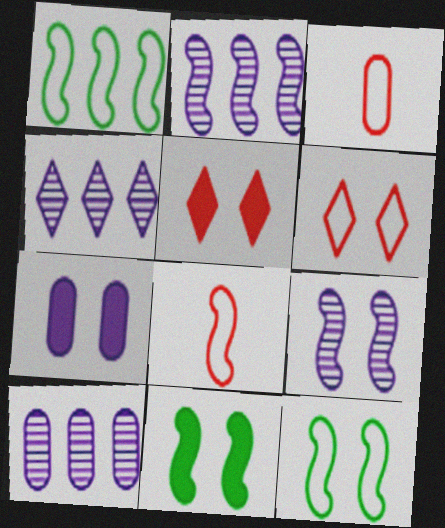[[2, 4, 10], 
[2, 8, 11], 
[3, 4, 11], 
[5, 7, 11]]